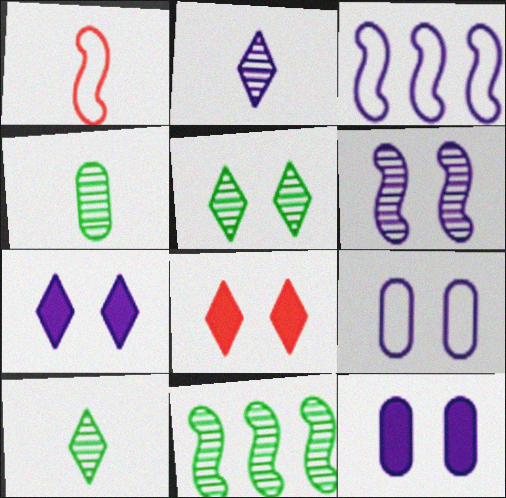[[2, 3, 12], 
[3, 4, 8], 
[4, 5, 11], 
[6, 7, 9]]